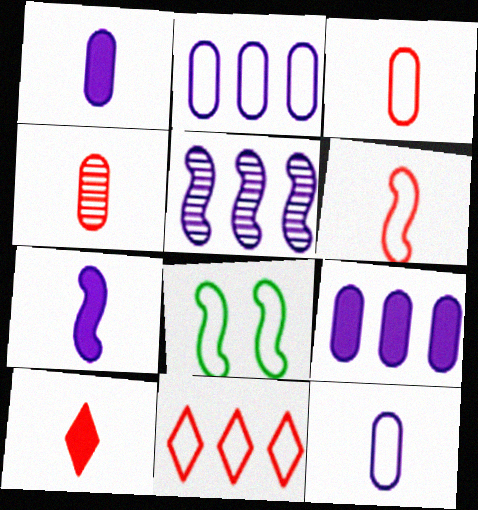[[4, 6, 10], 
[8, 11, 12]]